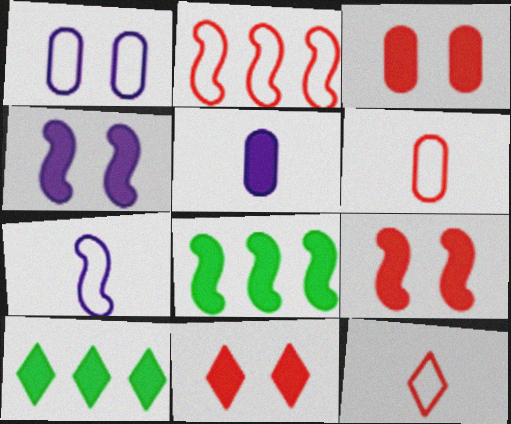[[3, 9, 11], 
[5, 8, 11], 
[5, 9, 10]]